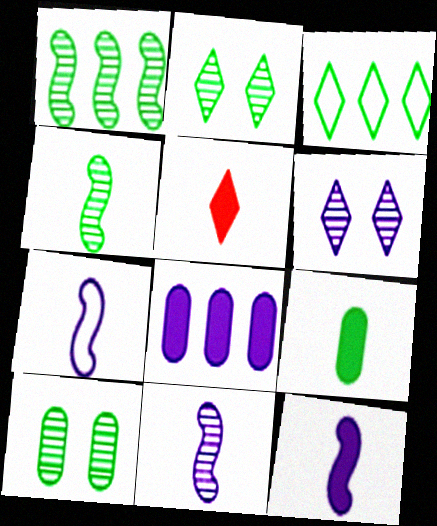[[3, 5, 6], 
[5, 9, 12], 
[6, 7, 8], 
[7, 11, 12]]